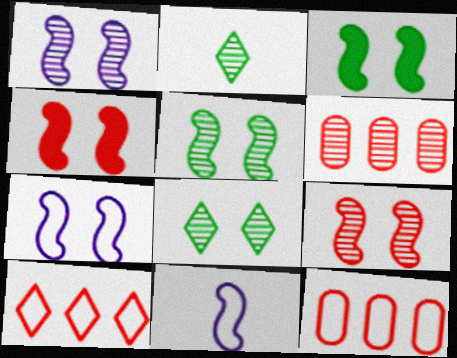[[1, 2, 6], 
[1, 5, 9], 
[3, 7, 9], 
[4, 5, 7]]